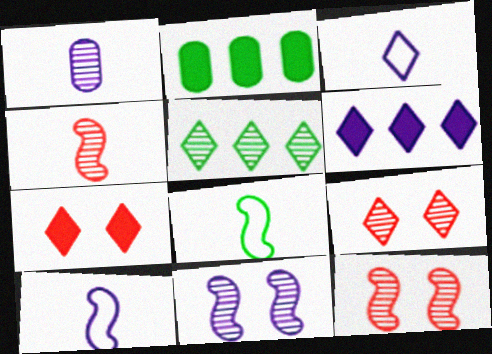[[1, 5, 12], 
[2, 3, 12], 
[2, 9, 10], 
[3, 5, 7]]